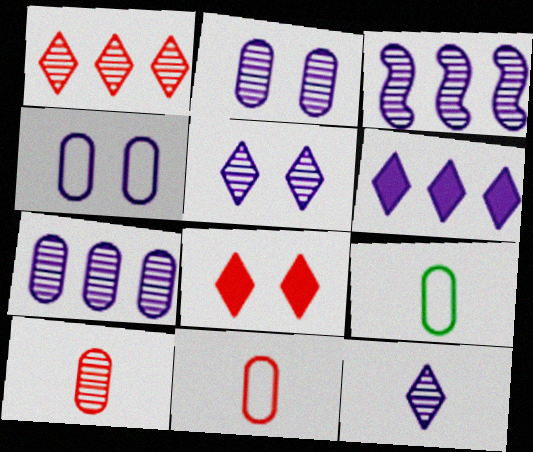[[2, 3, 12], 
[3, 8, 9]]